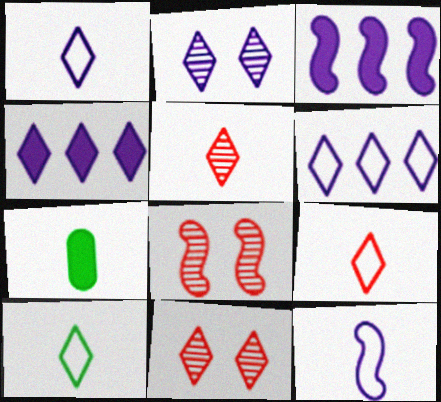[[1, 2, 4], 
[1, 9, 10], 
[4, 10, 11], 
[5, 7, 12], 
[6, 7, 8]]